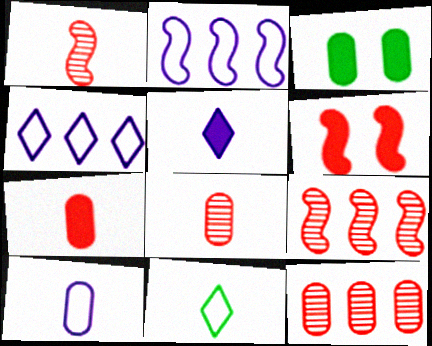[[1, 3, 4], 
[3, 10, 12]]